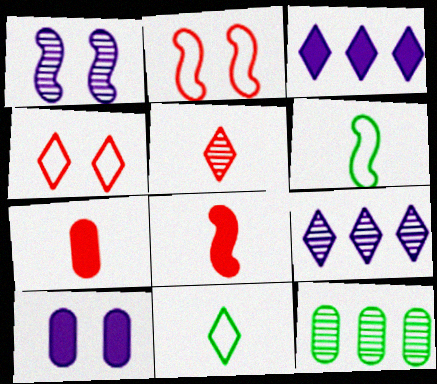[[1, 5, 12]]